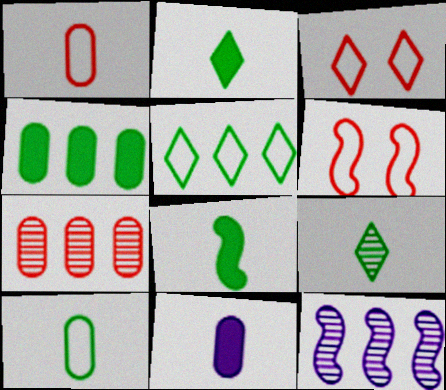[[6, 8, 12], 
[8, 9, 10]]